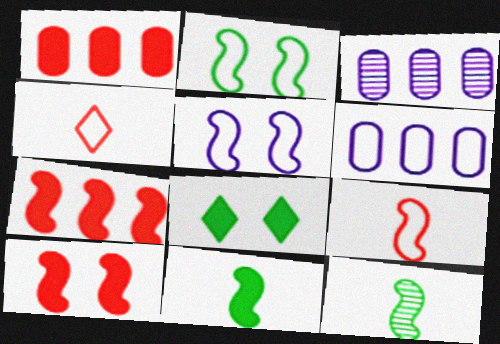[[2, 4, 6], 
[3, 8, 9], 
[5, 7, 12]]